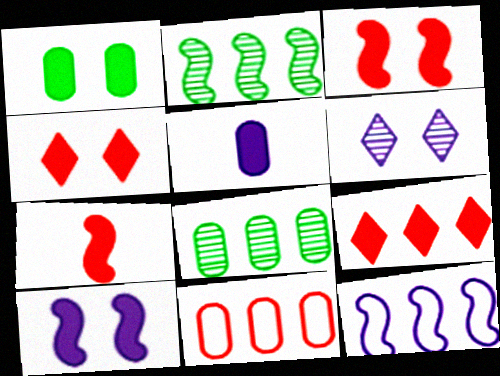[[1, 4, 10], 
[5, 6, 12], 
[8, 9, 12]]